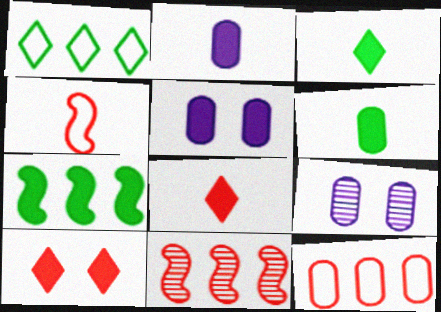[[2, 7, 10], 
[5, 7, 8], 
[6, 9, 12]]